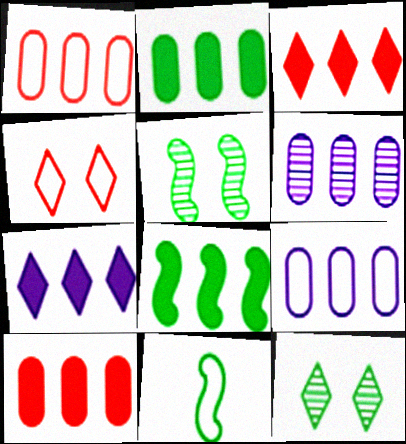[[1, 2, 6], 
[2, 11, 12], 
[4, 9, 11], 
[5, 8, 11], 
[7, 8, 10]]